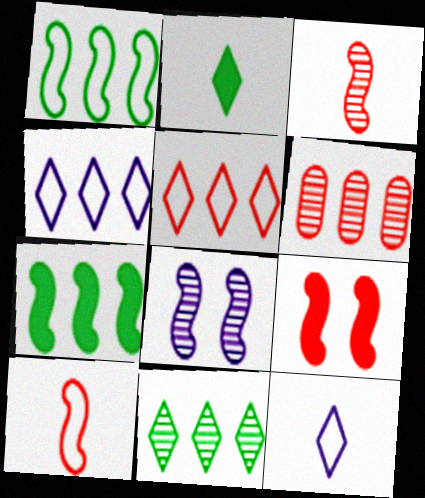[[4, 6, 7], 
[7, 8, 10]]